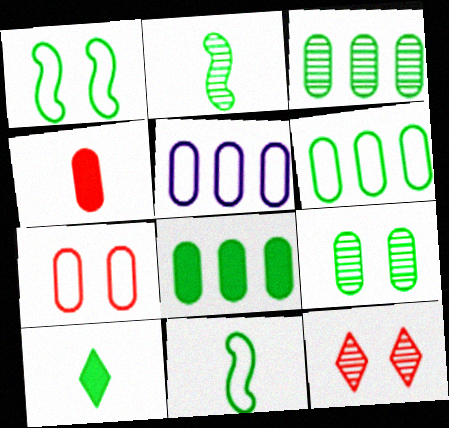[[1, 3, 10], 
[3, 6, 8], 
[4, 5, 9]]